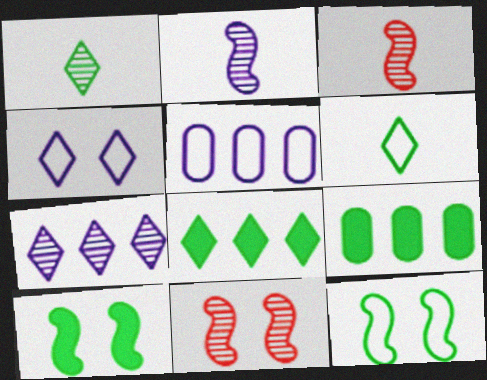[[1, 9, 12], 
[3, 4, 9]]